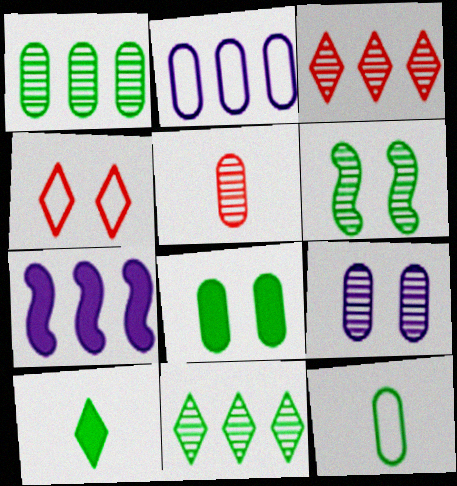[[1, 5, 9], 
[1, 8, 12], 
[2, 5, 8]]